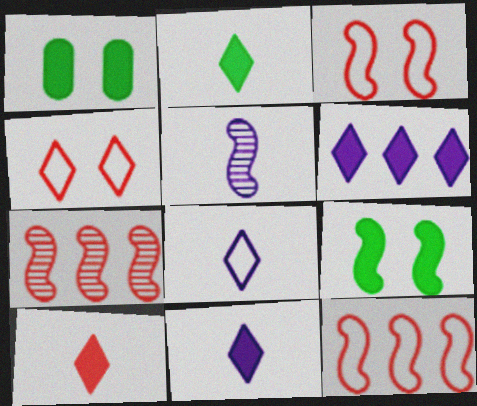[[1, 7, 8], 
[2, 10, 11], 
[5, 9, 12]]